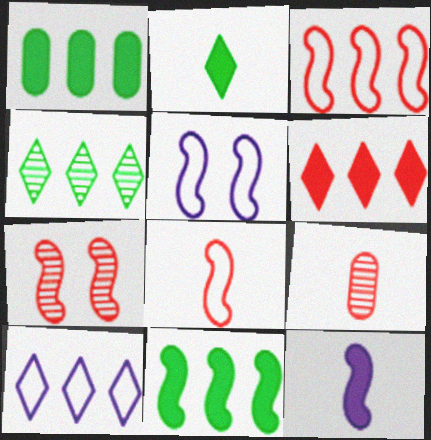[[4, 6, 10]]